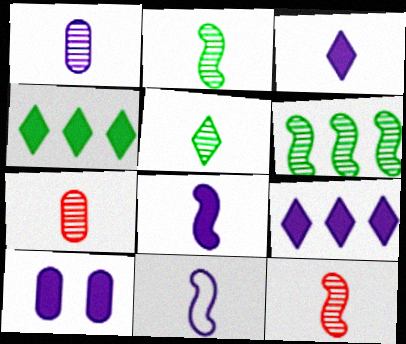[[1, 3, 11], 
[1, 5, 12], 
[8, 9, 10]]